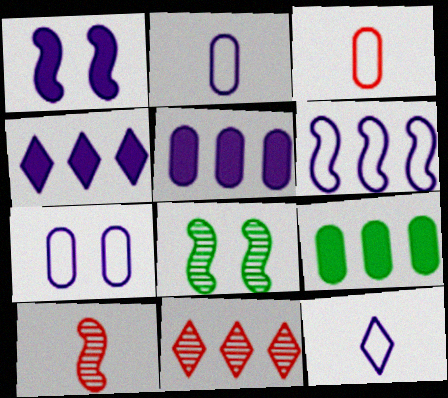[[3, 4, 8], 
[6, 7, 12], 
[6, 9, 11]]